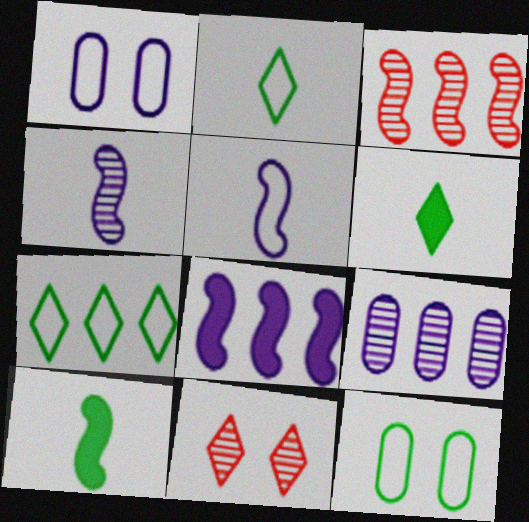[[1, 3, 6]]